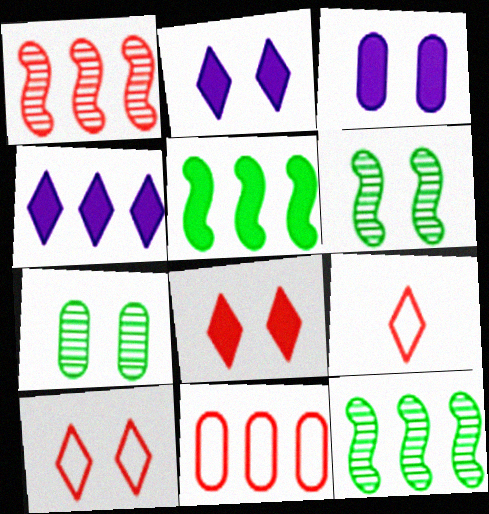[[3, 6, 10], 
[3, 9, 12], 
[4, 11, 12]]